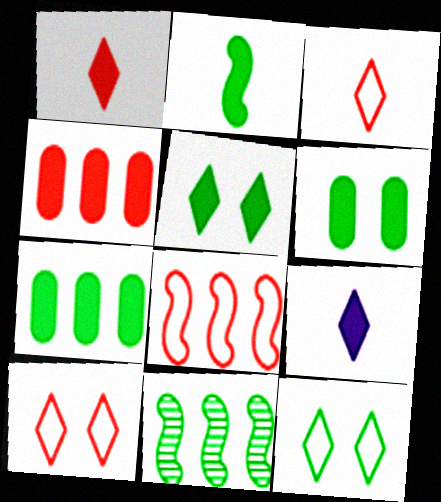[[2, 5, 7]]